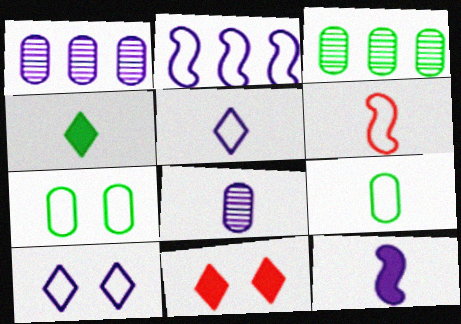[[1, 10, 12], 
[4, 6, 8], 
[5, 6, 9], 
[5, 8, 12]]